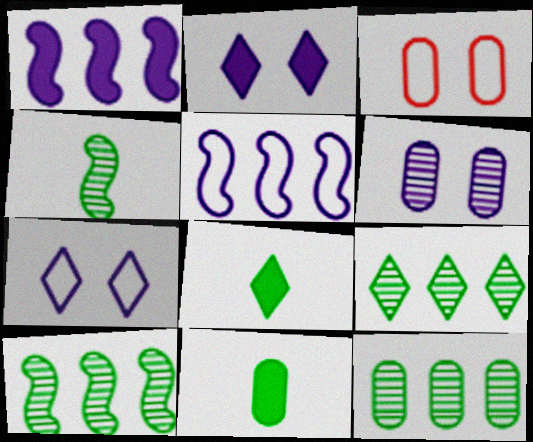[[9, 10, 12]]